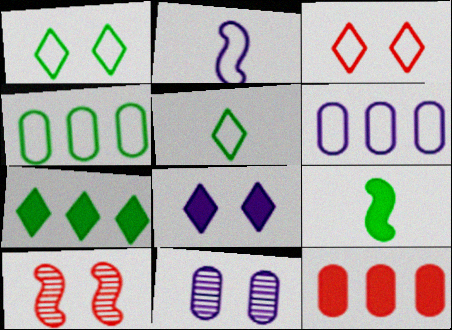[[2, 3, 4], 
[8, 9, 12]]